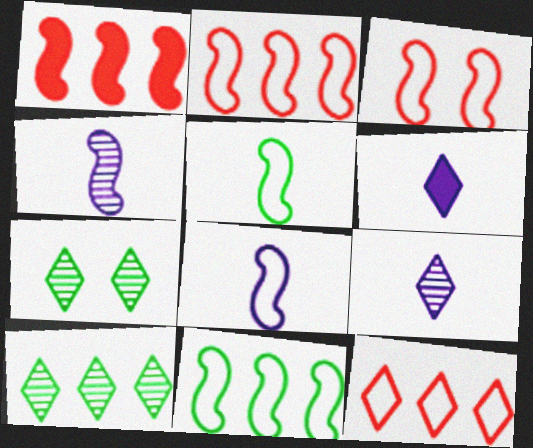[[3, 8, 11], 
[6, 7, 12]]